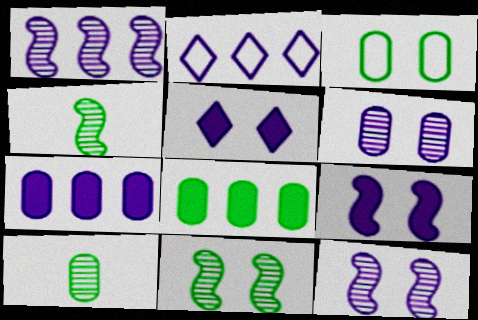[[1, 2, 7], 
[3, 8, 10]]